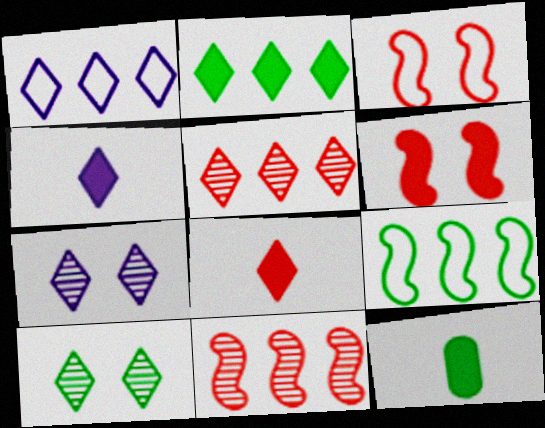[[1, 2, 5], 
[1, 4, 7], 
[1, 8, 10], 
[9, 10, 12]]